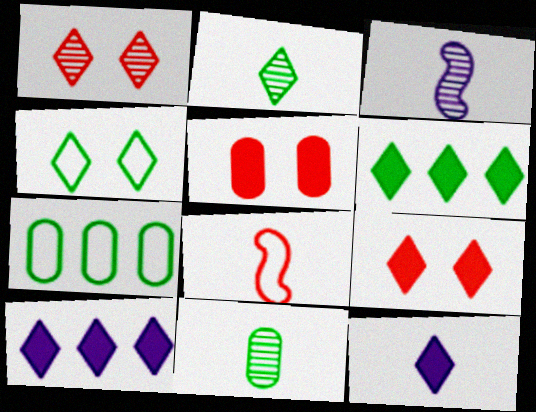[[2, 4, 6], 
[3, 7, 9], 
[6, 9, 12], 
[8, 11, 12]]